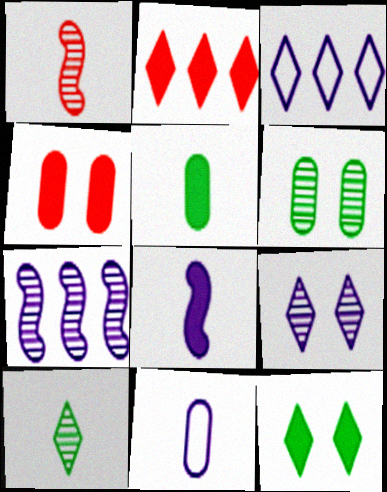[]